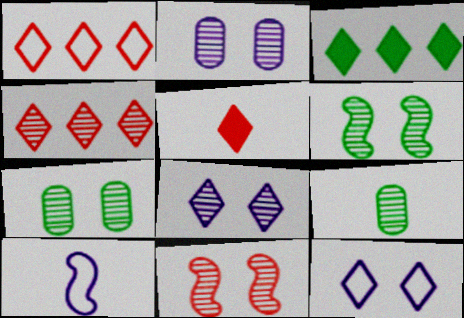[[5, 9, 10], 
[7, 8, 11]]